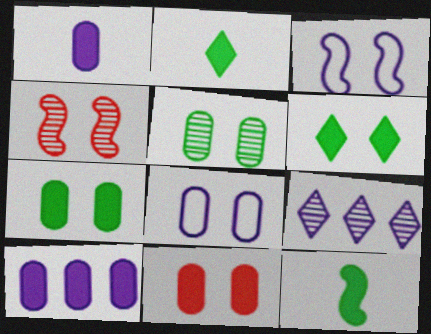[[1, 3, 9], 
[4, 6, 8], 
[5, 8, 11]]